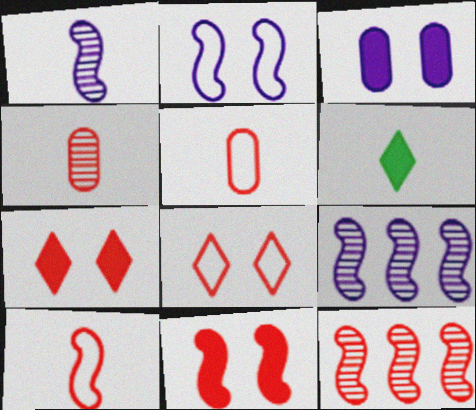[[1, 5, 6], 
[5, 7, 12], 
[10, 11, 12]]